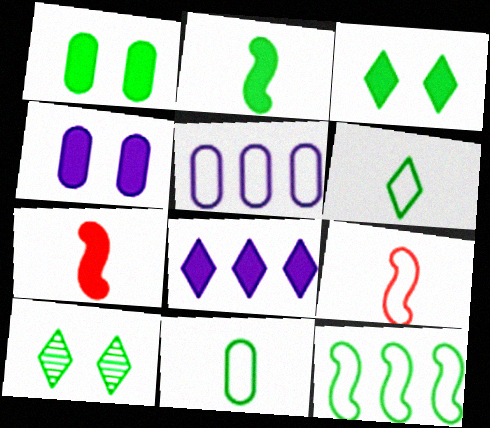[[1, 7, 8], 
[5, 7, 10]]